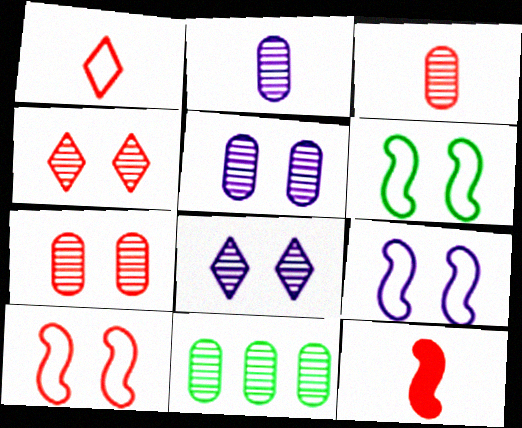[[1, 3, 12], 
[2, 7, 11], 
[3, 5, 11], 
[6, 9, 10]]